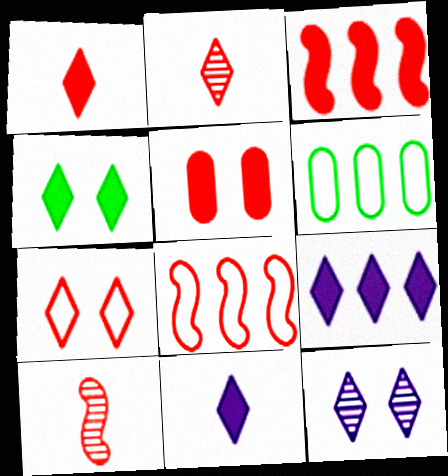[[1, 3, 5], 
[1, 4, 9], 
[2, 5, 8], 
[4, 7, 12]]